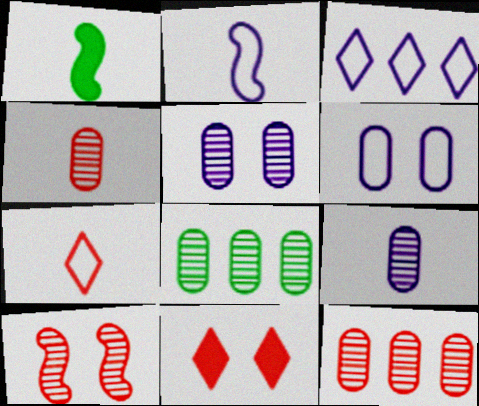[[1, 7, 9], 
[2, 3, 6], 
[2, 8, 11], 
[4, 5, 8]]